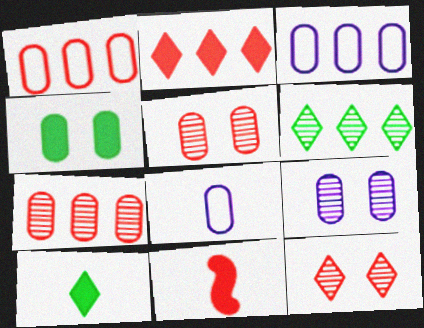[[1, 11, 12], 
[4, 7, 8]]